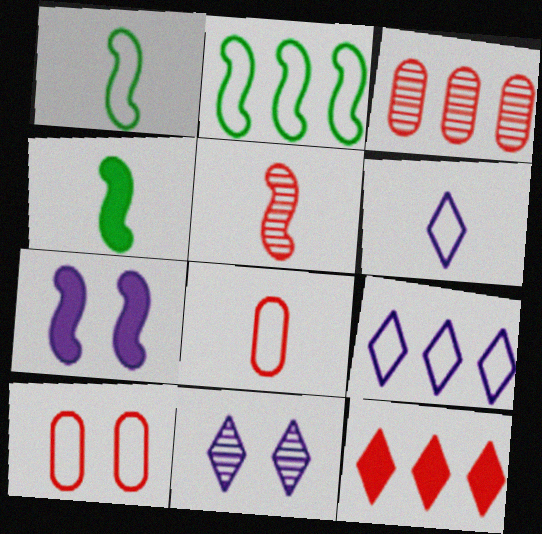[[1, 6, 8], 
[1, 9, 10], 
[2, 5, 7], 
[2, 6, 10], 
[5, 10, 12]]